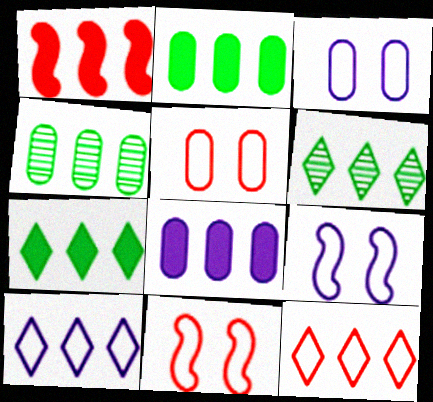[[1, 4, 10], 
[1, 7, 8]]